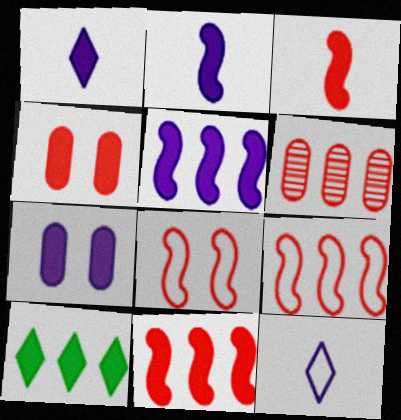[[1, 5, 7], 
[2, 4, 10], 
[3, 7, 10]]